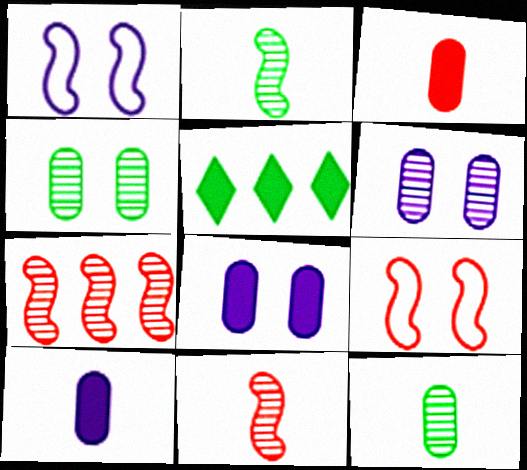[]